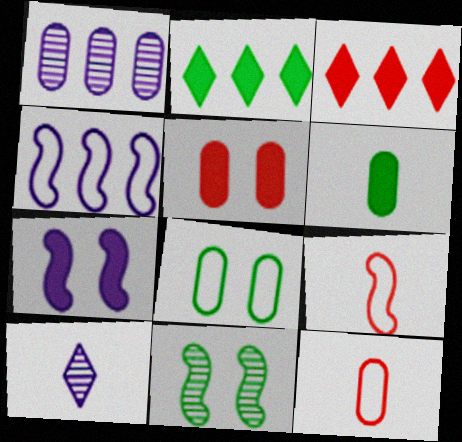[[3, 6, 7], 
[6, 9, 10]]